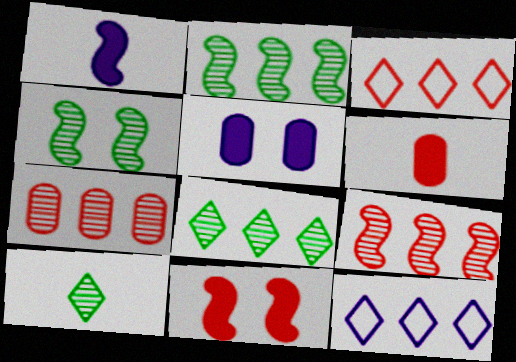[[4, 6, 12]]